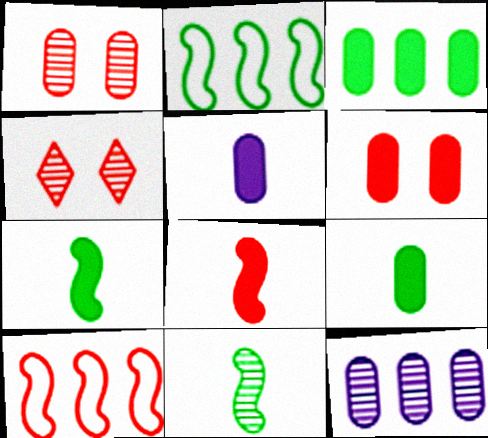[[2, 4, 5], 
[3, 5, 6], 
[4, 11, 12]]